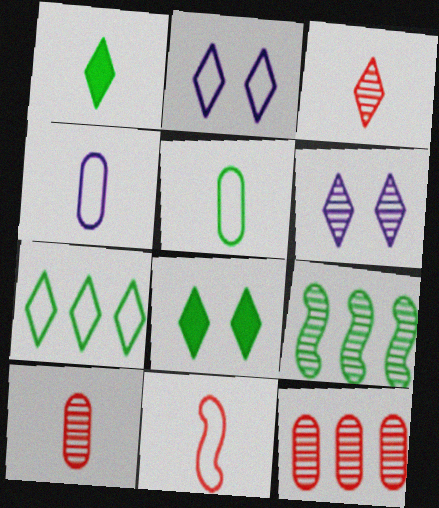[[5, 8, 9], 
[6, 9, 10]]